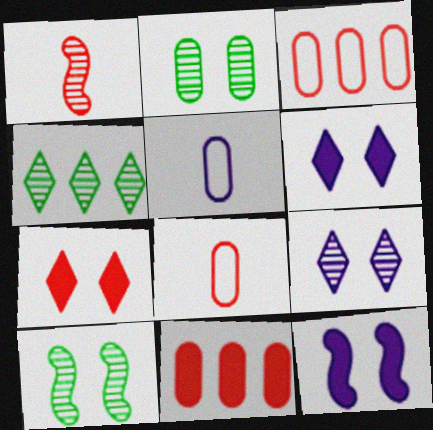[[1, 3, 7], 
[2, 5, 11], 
[4, 8, 12]]